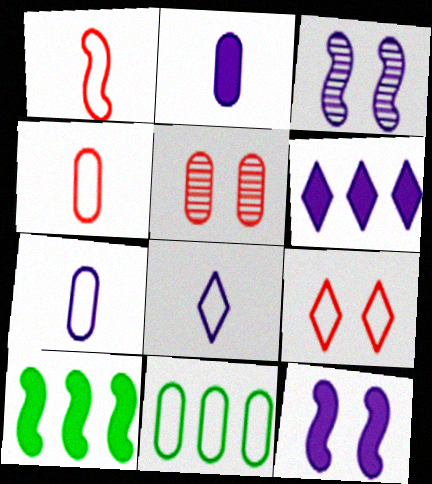[[1, 3, 10], 
[2, 5, 11], 
[2, 6, 12], 
[3, 6, 7], 
[5, 8, 10]]